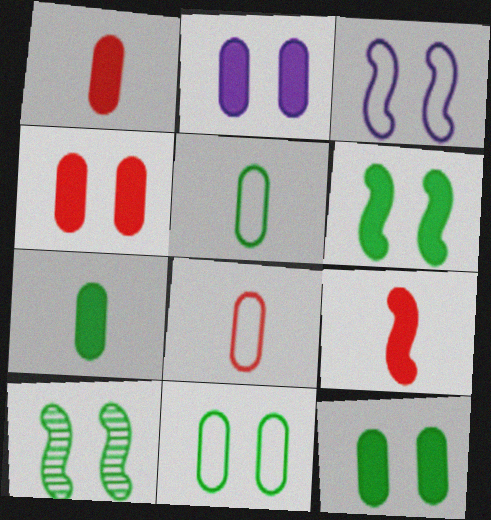[[2, 4, 12]]